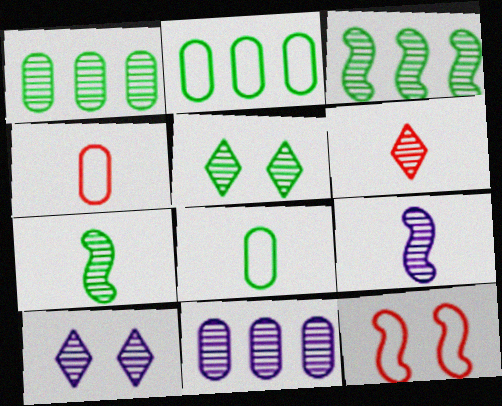[[1, 5, 7], 
[9, 10, 11]]